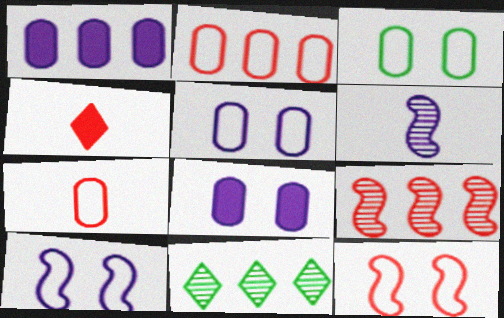[]